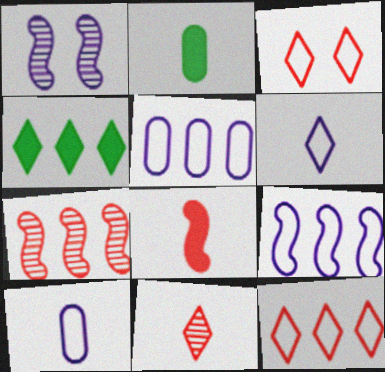[[1, 2, 12], 
[4, 5, 7]]